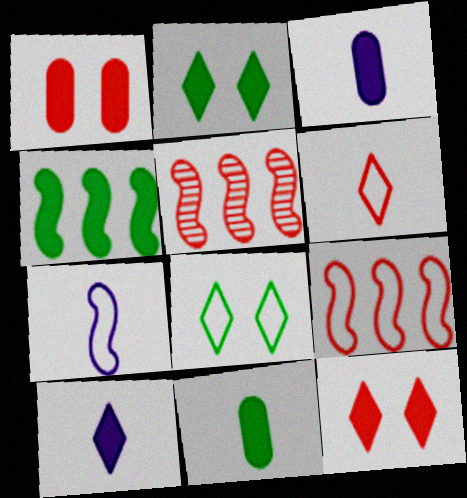[[1, 4, 10], 
[1, 5, 6], 
[2, 4, 11], 
[3, 4, 12], 
[3, 5, 8]]